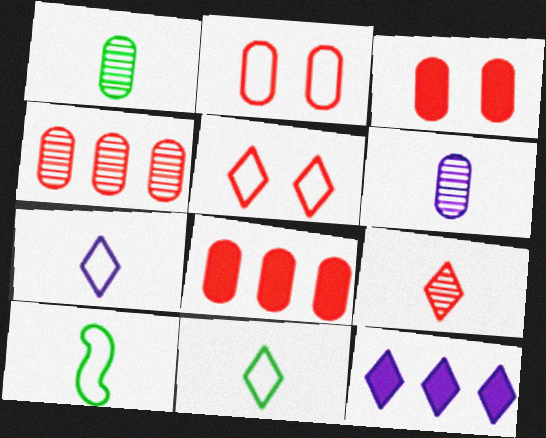[]